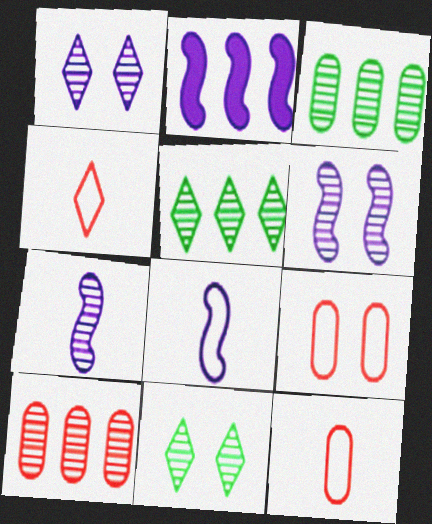[[2, 6, 8], 
[2, 11, 12], 
[7, 10, 11]]